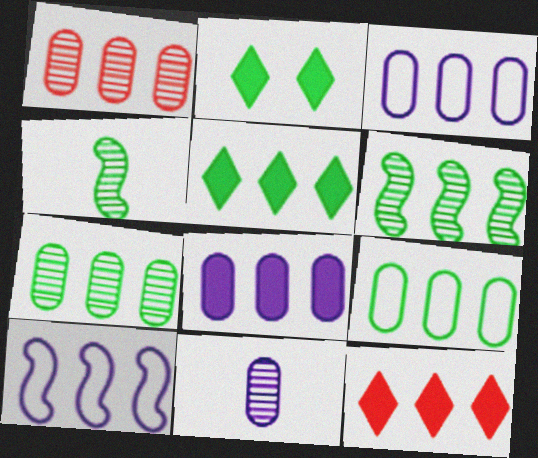[[1, 5, 10], 
[1, 8, 9], 
[2, 4, 9], 
[3, 6, 12], 
[5, 6, 9], 
[7, 10, 12]]